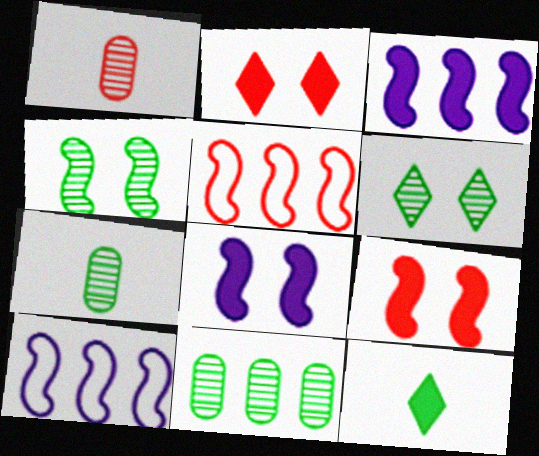[[1, 2, 5], 
[2, 7, 10]]